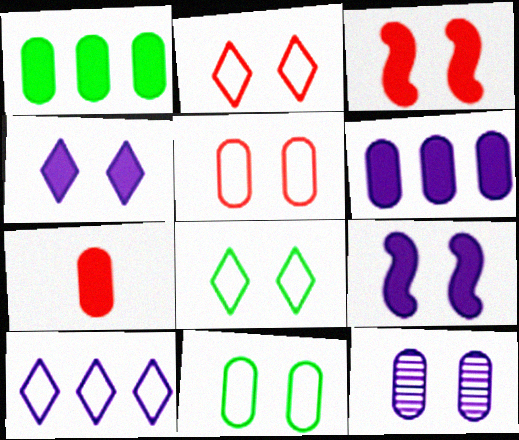[[3, 8, 12]]